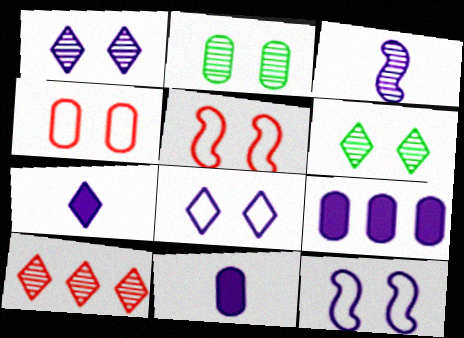[[2, 3, 10], 
[3, 8, 9]]